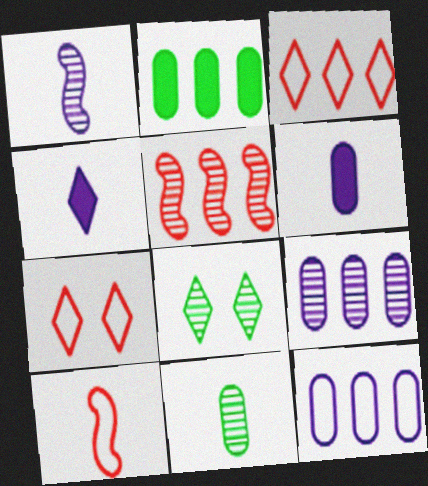[[1, 2, 7], 
[3, 4, 8], 
[4, 10, 11]]